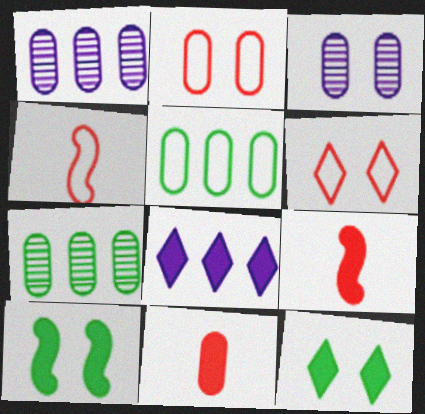[[1, 4, 12], 
[3, 5, 11], 
[3, 6, 10], 
[8, 10, 11]]